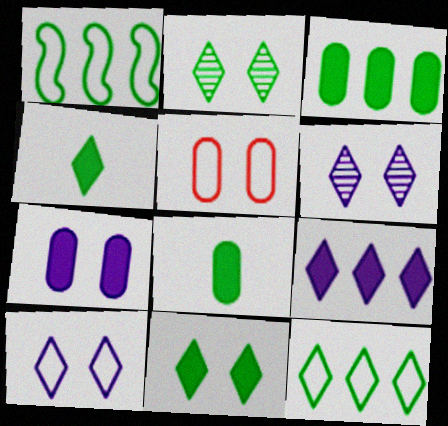[[1, 2, 8], 
[2, 4, 12]]